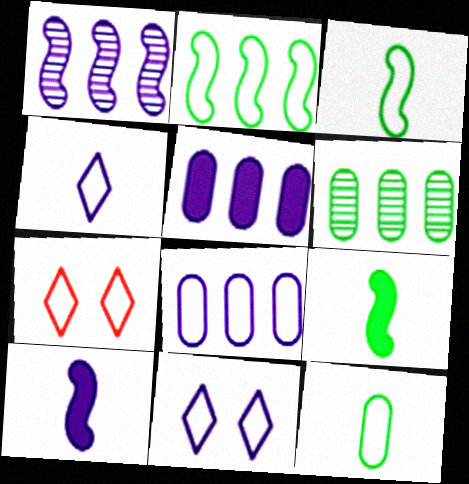[[3, 7, 8], 
[6, 7, 10]]